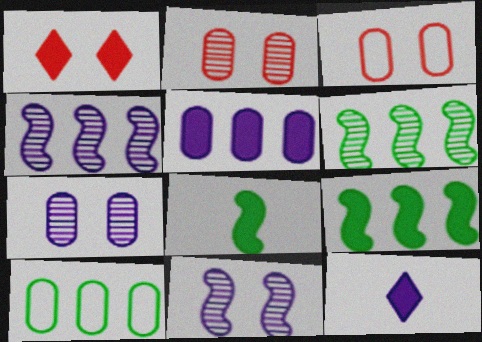[[1, 5, 8], 
[3, 6, 12]]